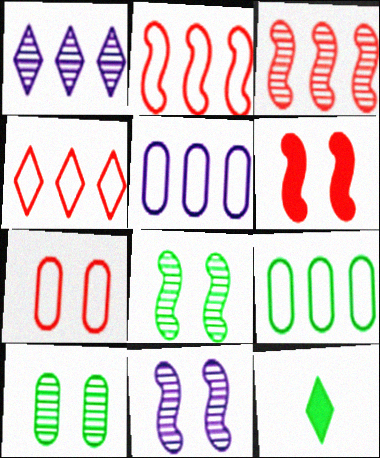[[8, 9, 12]]